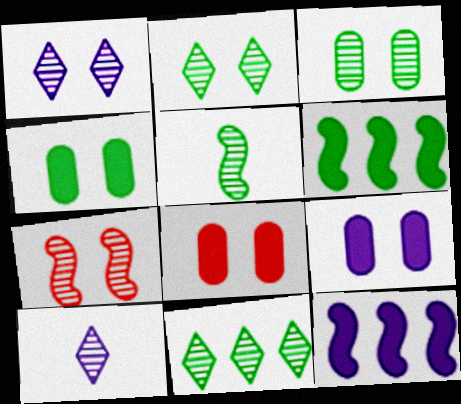[[1, 3, 7], 
[3, 5, 11], 
[4, 8, 9]]